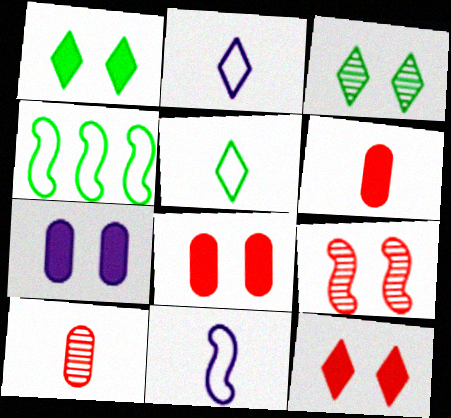[]